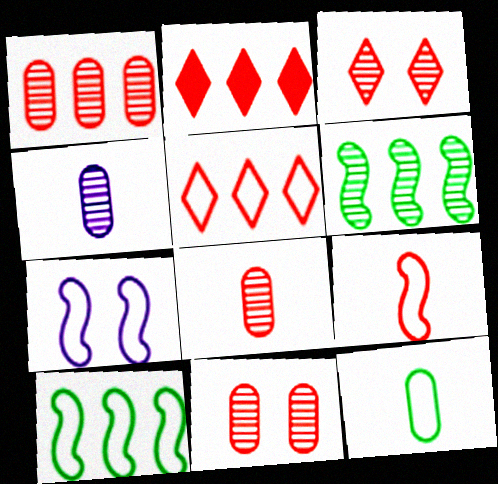[[1, 8, 11], 
[2, 9, 11], 
[3, 4, 6], 
[5, 7, 12], 
[7, 9, 10]]